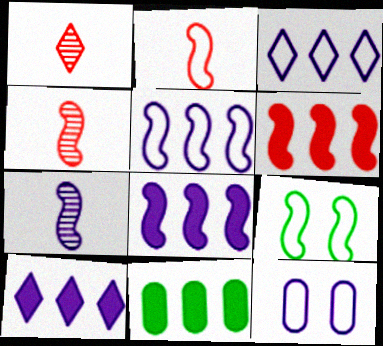[[2, 5, 9], 
[4, 8, 9], 
[6, 7, 9], 
[6, 10, 11], 
[7, 10, 12]]